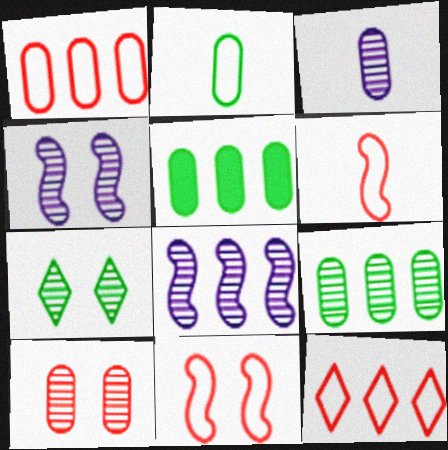[[3, 9, 10], 
[4, 7, 10], 
[5, 8, 12]]